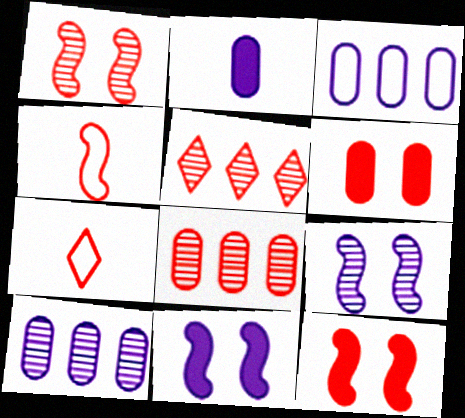[[4, 5, 6], 
[7, 8, 12]]